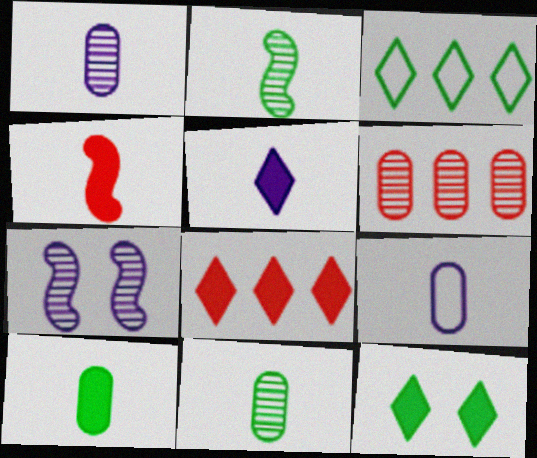[[4, 5, 10], 
[5, 8, 12]]